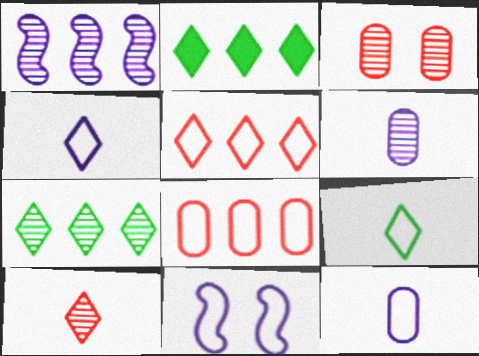[[1, 2, 8], 
[8, 9, 11]]